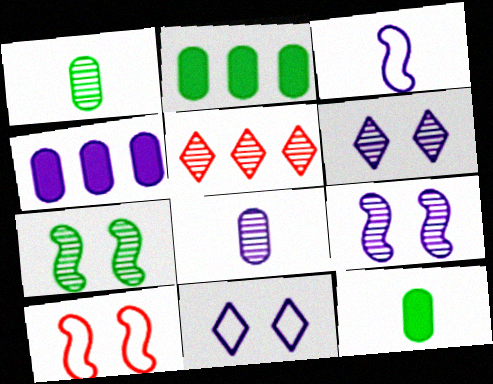[[1, 5, 9], 
[3, 4, 6], 
[5, 7, 8]]